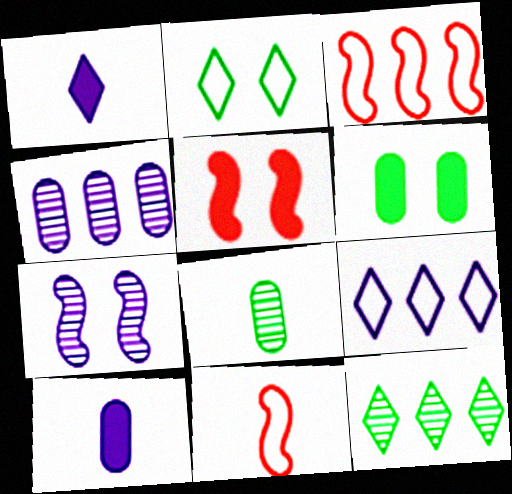[[1, 8, 11], 
[5, 8, 9], 
[7, 9, 10]]